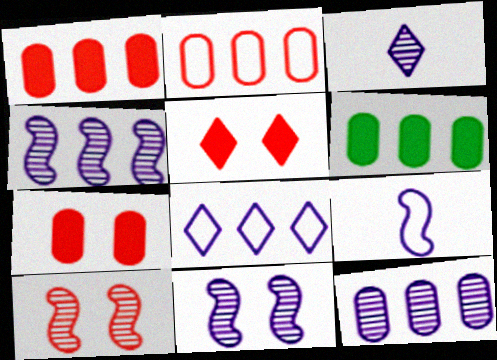[[2, 6, 12], 
[3, 11, 12]]